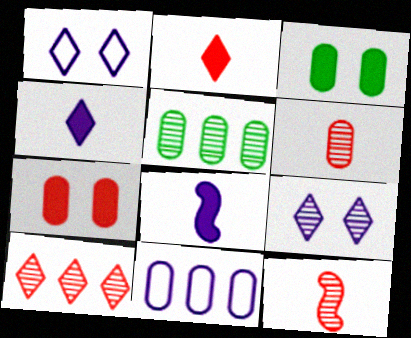[[3, 6, 11], 
[5, 9, 12], 
[8, 9, 11]]